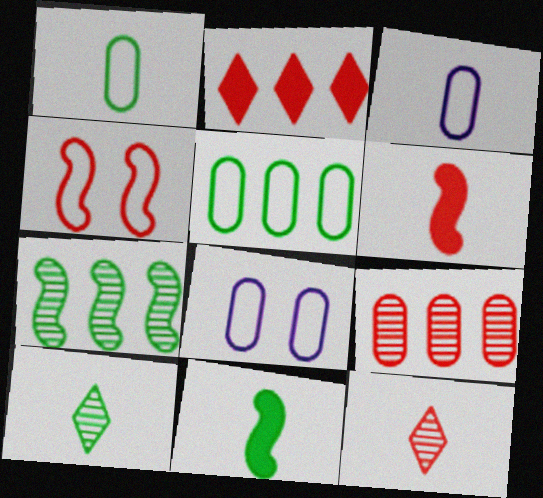[[1, 10, 11], 
[3, 6, 10], 
[3, 11, 12]]